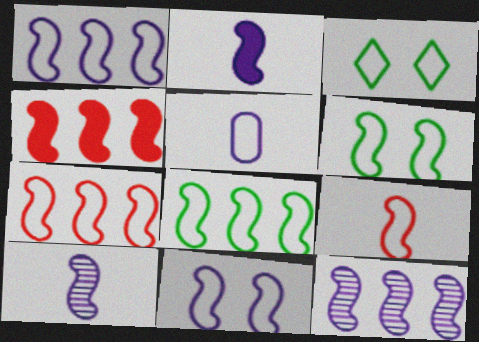[[1, 6, 9], 
[1, 7, 8], 
[2, 11, 12], 
[3, 5, 7], 
[4, 6, 10], 
[4, 8, 12], 
[8, 9, 11]]